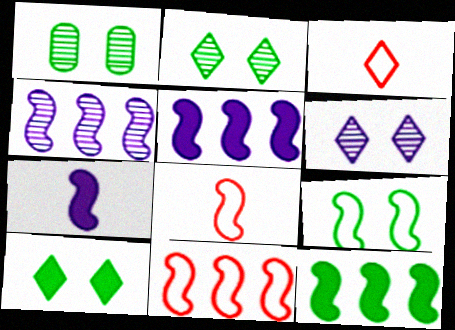[[1, 3, 5], 
[1, 9, 10], 
[4, 11, 12]]